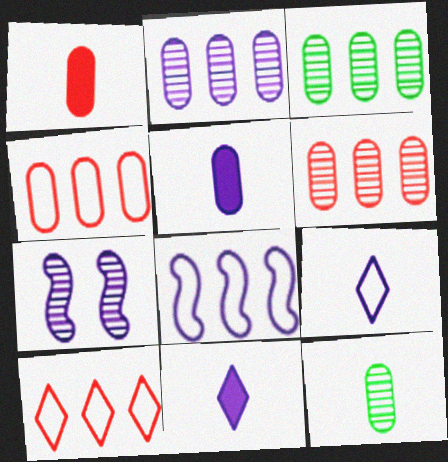[[2, 3, 6]]